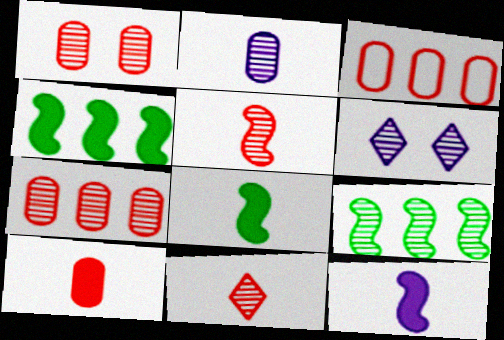[[1, 3, 10], 
[3, 6, 8]]